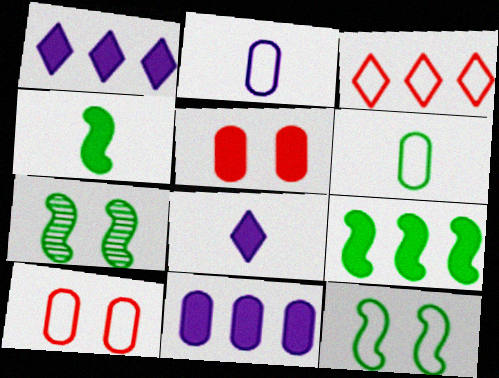[[1, 4, 5], 
[2, 3, 12], 
[5, 8, 9]]